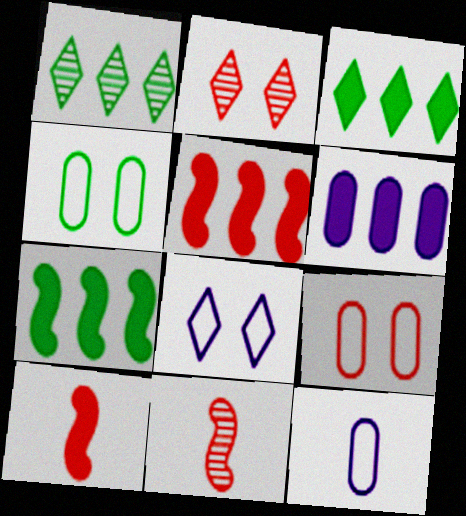[[2, 7, 12], 
[3, 5, 6]]